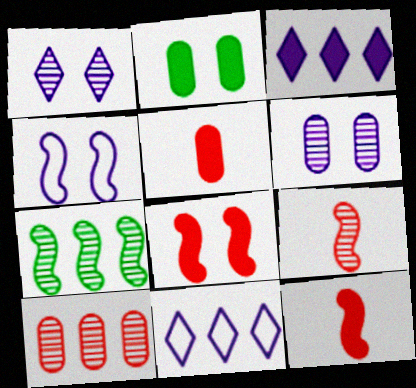[[2, 3, 12], 
[2, 9, 11], 
[4, 7, 12]]